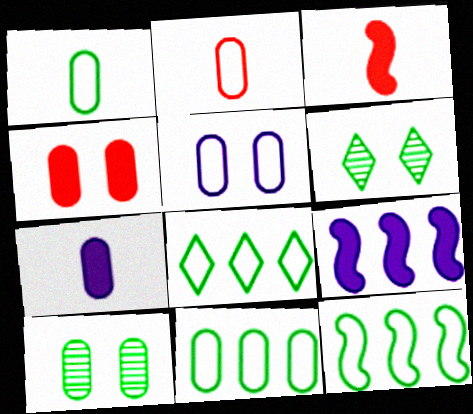[[2, 5, 11], 
[2, 6, 9], 
[4, 5, 10], 
[8, 11, 12]]